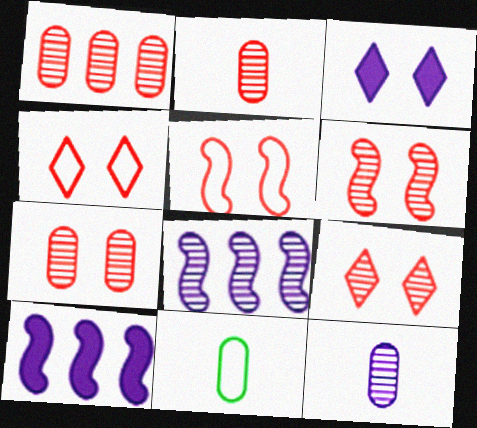[[1, 2, 7], 
[6, 7, 9], 
[9, 10, 11]]